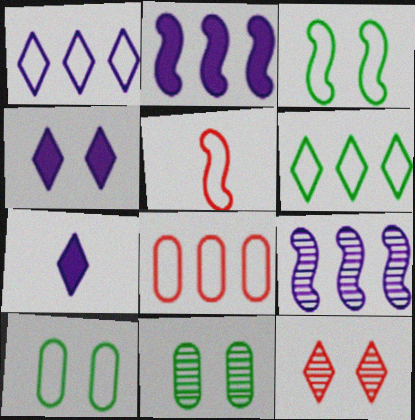[[1, 5, 10], 
[6, 7, 12]]